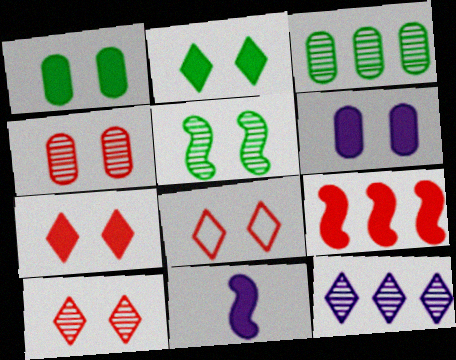[[3, 8, 11], 
[5, 6, 8], 
[7, 8, 10]]